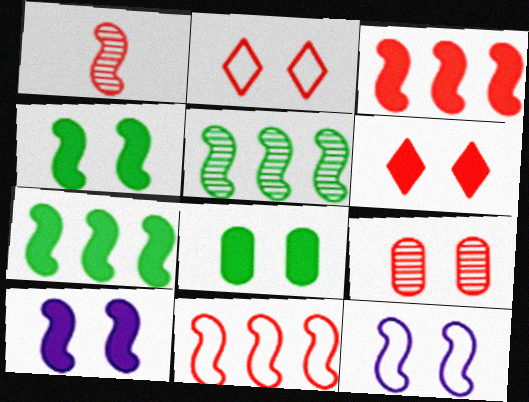[[1, 7, 12], 
[6, 8, 10]]